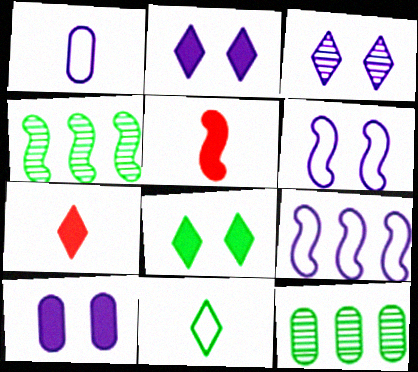[[3, 6, 10], 
[4, 5, 6], 
[6, 7, 12]]